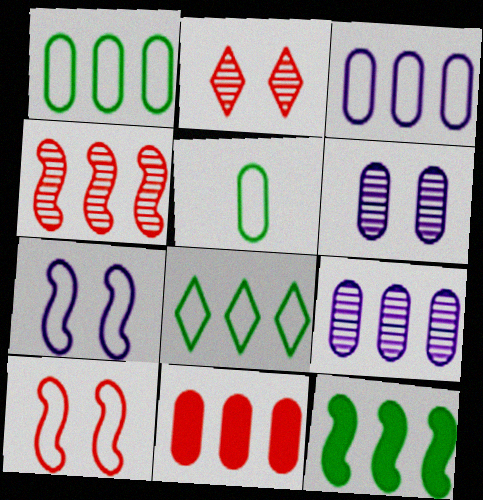[[1, 9, 11], 
[5, 6, 11]]